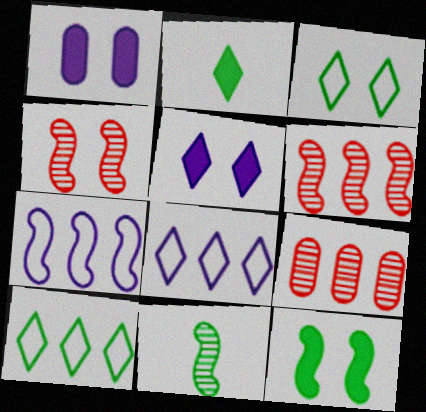[[1, 3, 4]]